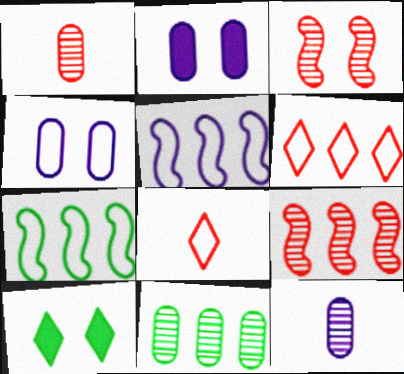[[1, 5, 10], 
[3, 4, 10], 
[4, 7, 8]]